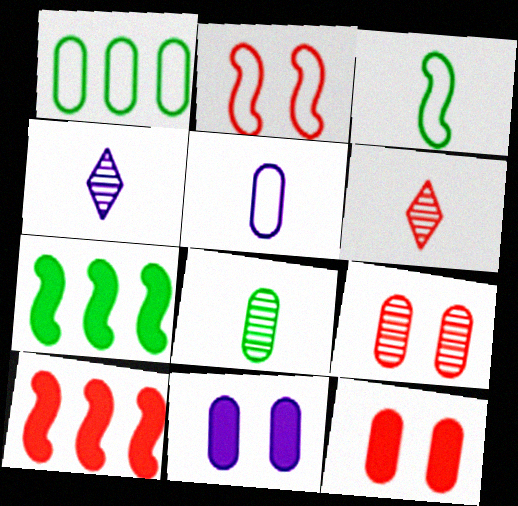[]